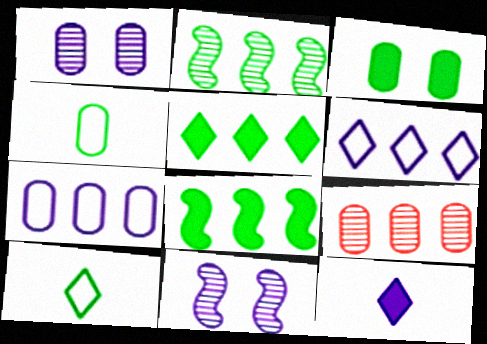[[2, 3, 10], 
[6, 8, 9], 
[7, 11, 12]]